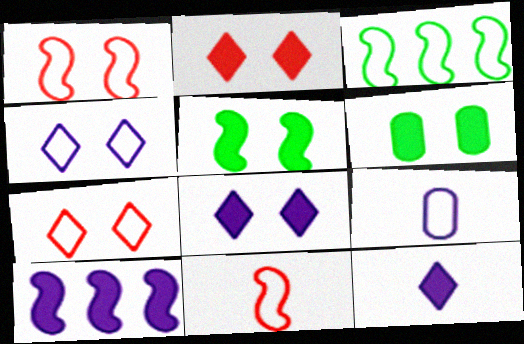[[3, 7, 9]]